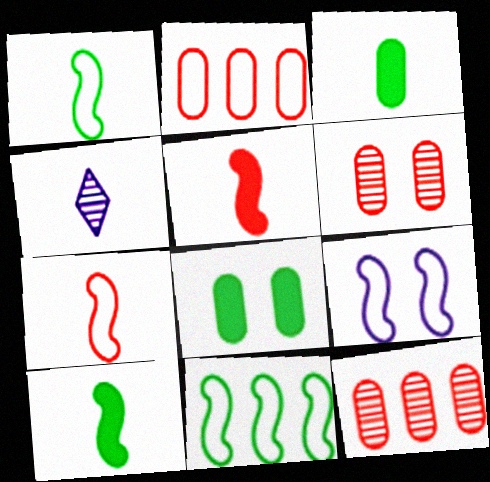[[3, 4, 7], 
[7, 9, 11]]